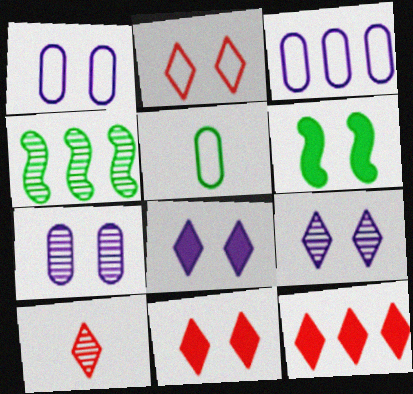[[2, 6, 7], 
[2, 10, 12], 
[3, 4, 12], 
[3, 6, 10], 
[4, 7, 10]]